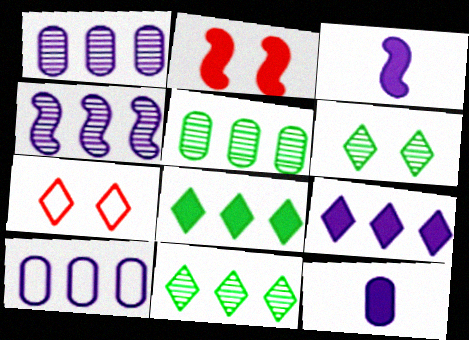[[2, 8, 12], 
[3, 5, 7], 
[4, 9, 10]]